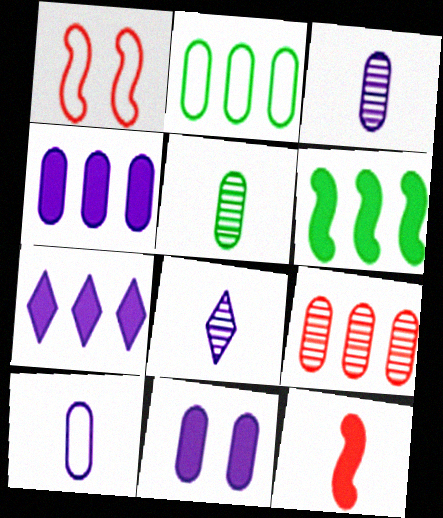[[1, 5, 7], 
[2, 4, 9]]